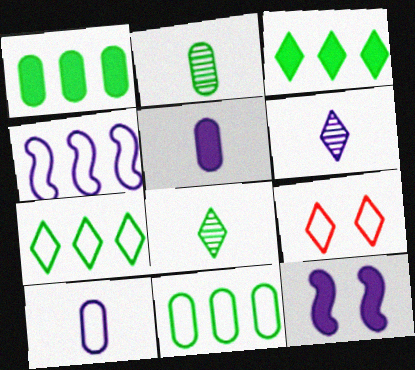[[3, 6, 9]]